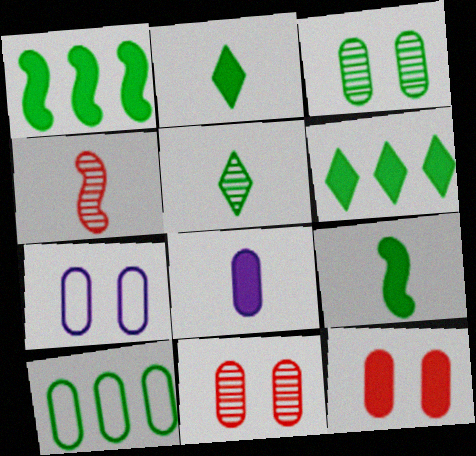[[3, 7, 12], 
[4, 6, 7], 
[8, 10, 11]]